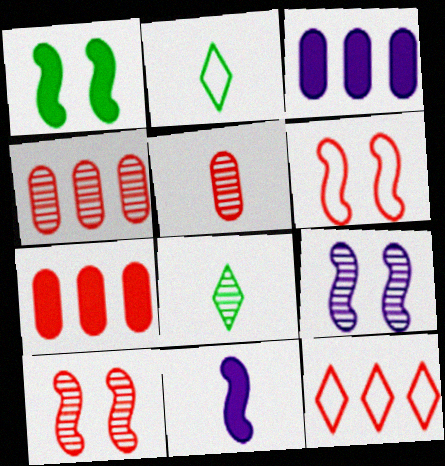[[1, 6, 9], 
[2, 3, 10], 
[2, 5, 11], 
[2, 7, 9], 
[3, 6, 8], 
[4, 8, 9]]